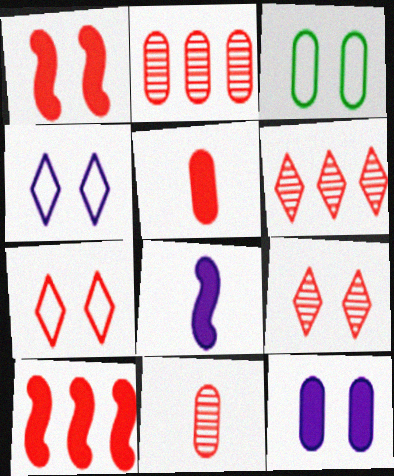[[3, 6, 8], 
[7, 10, 11]]